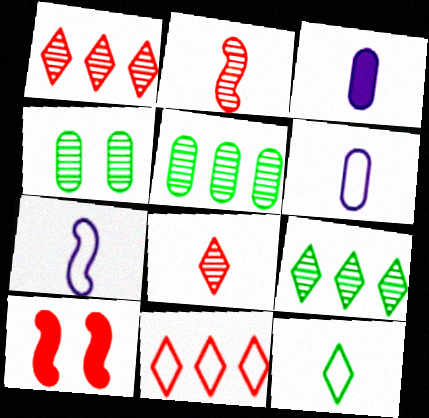[[2, 3, 12], 
[6, 9, 10]]